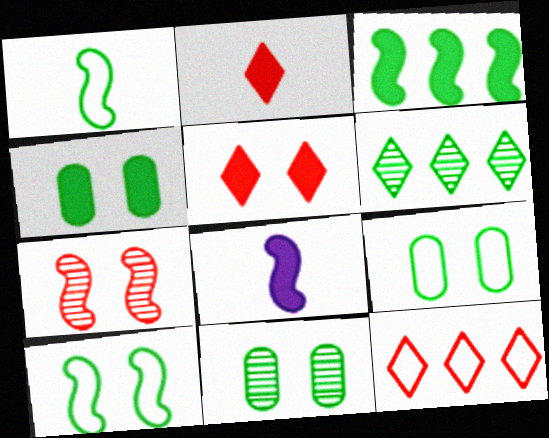[[1, 4, 6], 
[4, 9, 11], 
[8, 11, 12]]